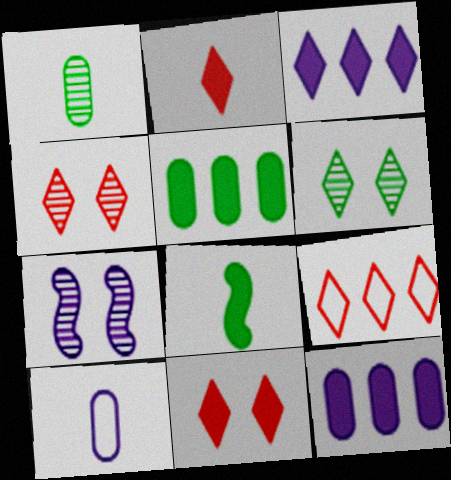[[2, 4, 9], 
[3, 7, 10], 
[8, 11, 12]]